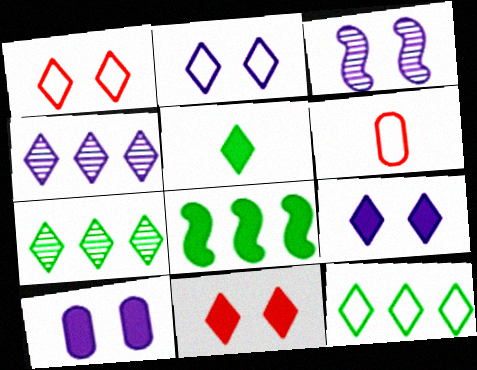[[1, 4, 5], 
[2, 3, 10]]